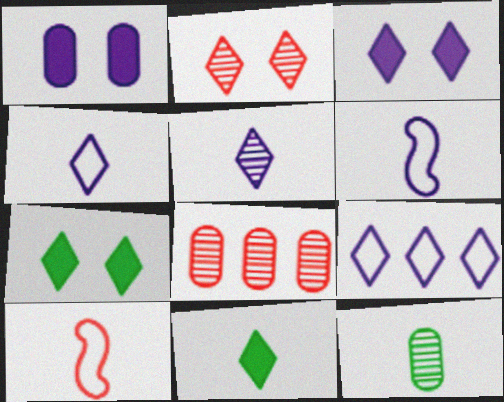[[2, 9, 11], 
[3, 5, 9], 
[6, 7, 8]]